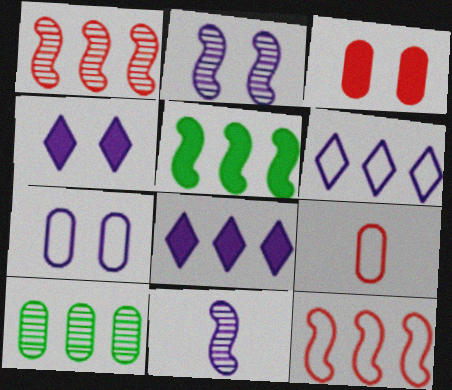[[2, 4, 7], 
[7, 8, 11], 
[8, 10, 12]]